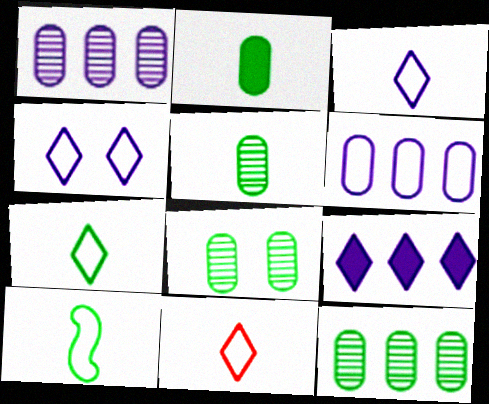[[3, 7, 11], 
[5, 8, 12]]